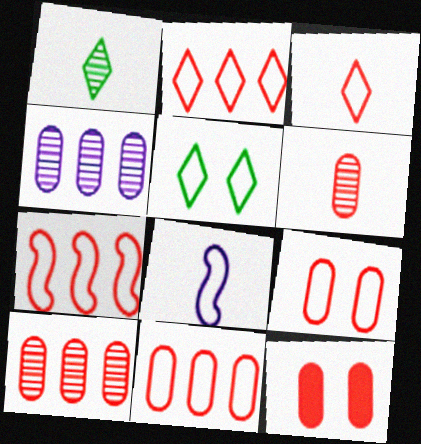[[2, 7, 11], 
[3, 7, 9], 
[5, 8, 11], 
[6, 11, 12]]